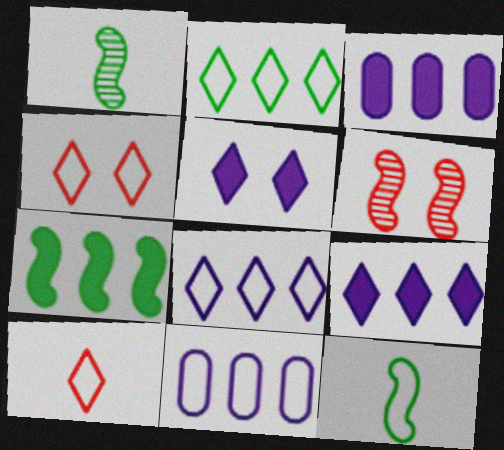[[1, 3, 4], 
[4, 11, 12]]